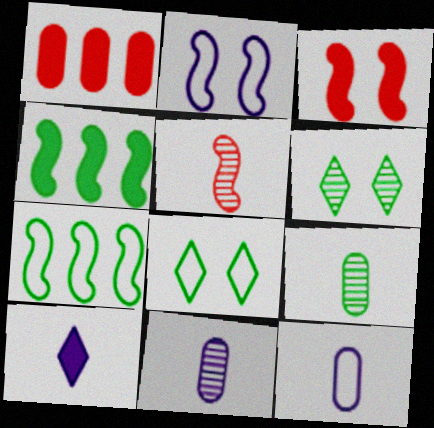[[2, 4, 5], 
[4, 8, 9]]